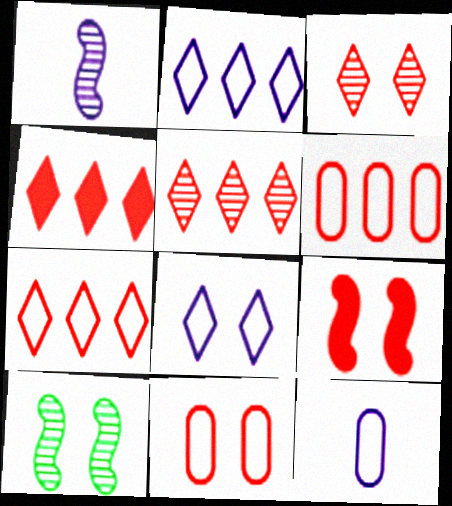[[3, 9, 11], 
[4, 5, 7], 
[4, 10, 12]]